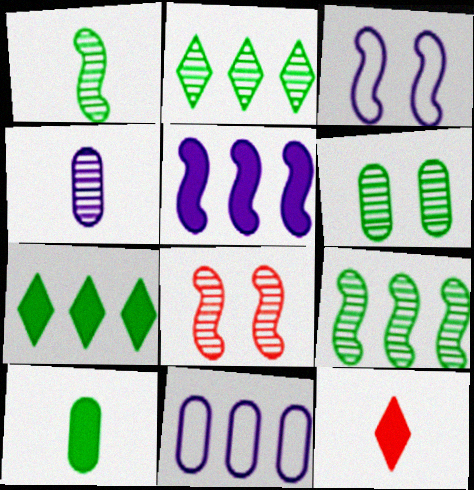[[1, 2, 6], 
[2, 4, 8]]